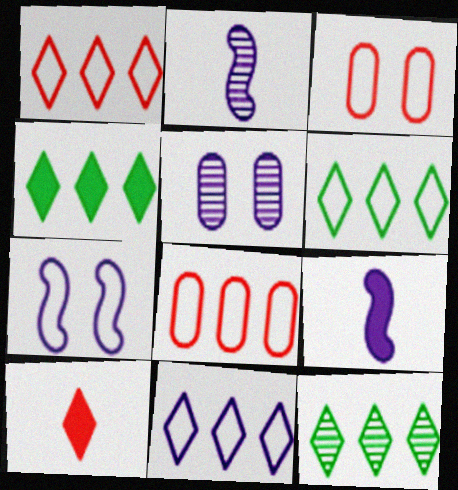[[1, 6, 11], 
[2, 3, 4], 
[3, 9, 12], 
[4, 6, 12], 
[5, 9, 11]]